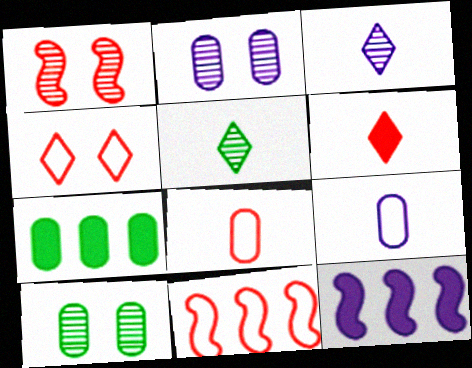[[2, 7, 8], 
[4, 8, 11]]